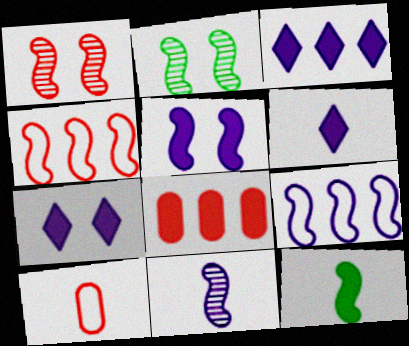[[1, 9, 12], 
[2, 3, 10], 
[3, 6, 7], 
[5, 9, 11], 
[7, 8, 12]]